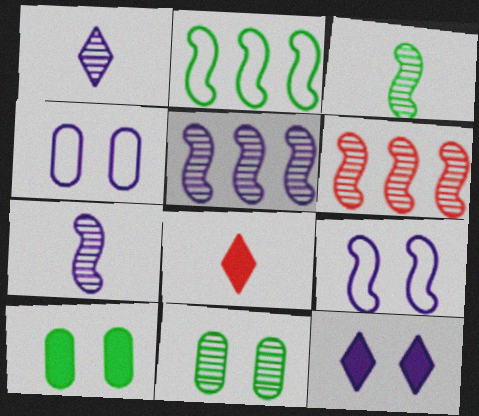[[1, 6, 11]]